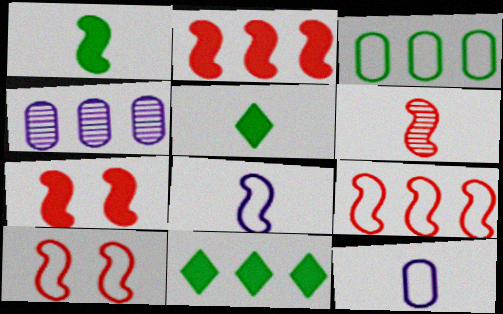[[1, 6, 8], 
[2, 6, 10], 
[4, 5, 10], 
[4, 9, 11], 
[5, 6, 12], 
[6, 7, 9]]